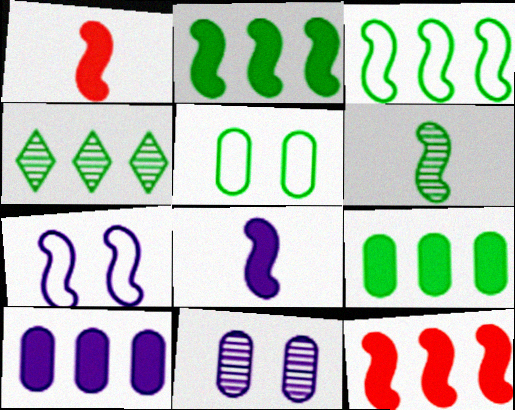[[3, 4, 9], 
[6, 7, 12]]